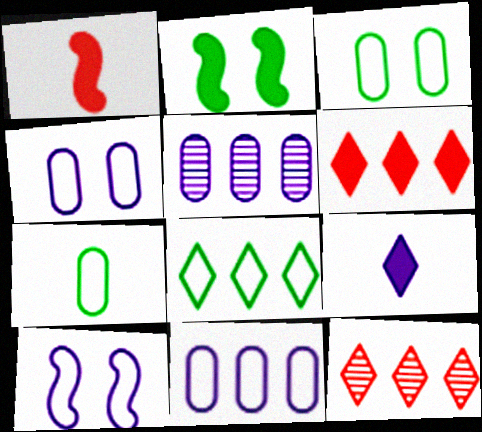[[5, 9, 10]]